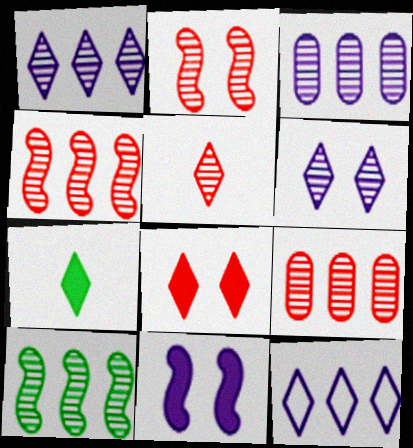[[1, 9, 10], 
[2, 5, 9]]